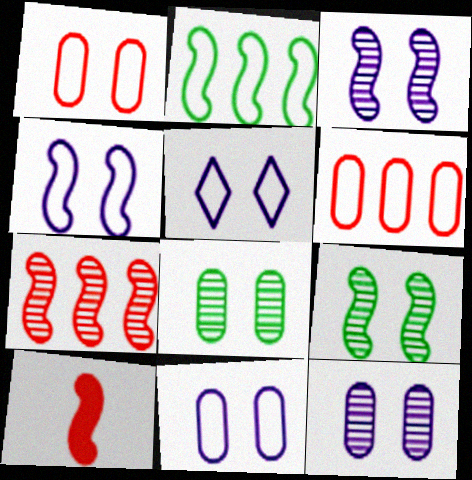[[2, 3, 10], 
[4, 5, 11]]